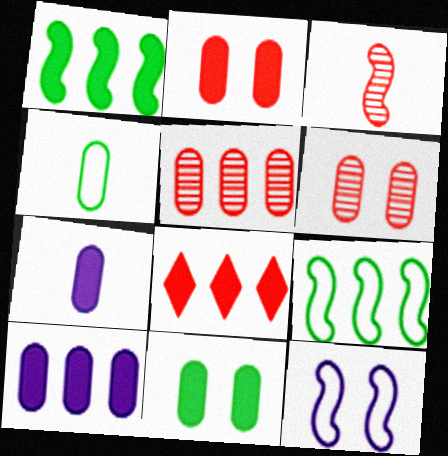[[1, 3, 12], 
[1, 8, 10], 
[4, 6, 10]]